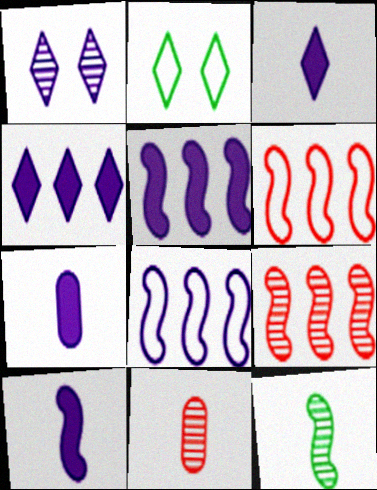[[1, 7, 8], 
[2, 5, 11], 
[2, 7, 9], 
[3, 7, 10]]